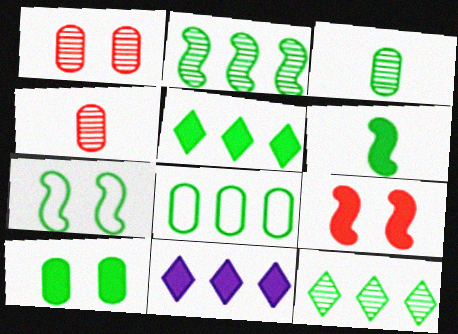[[2, 5, 8], 
[2, 6, 7], 
[3, 5, 7], 
[3, 8, 10], 
[4, 7, 11], 
[5, 6, 10]]